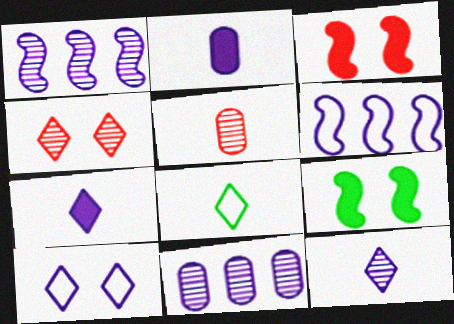[[1, 2, 10], 
[3, 8, 11]]